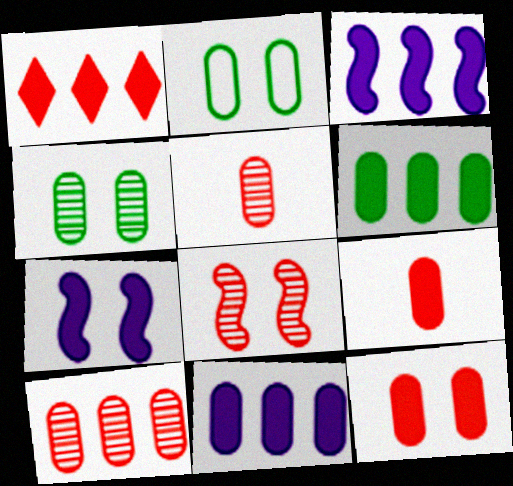[[1, 3, 6], 
[2, 5, 11]]